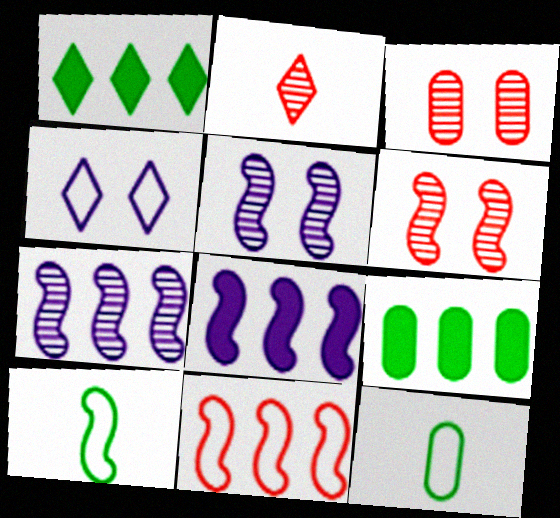[[1, 2, 4], 
[4, 11, 12], 
[6, 8, 10]]